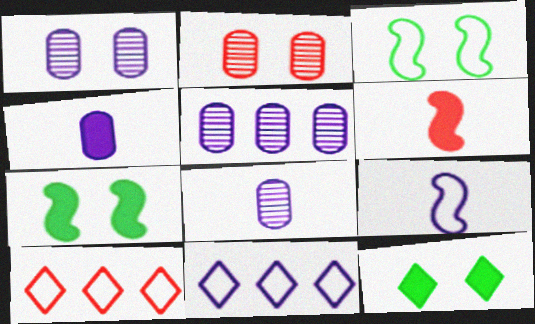[[1, 5, 8], 
[2, 6, 10], 
[7, 8, 10]]